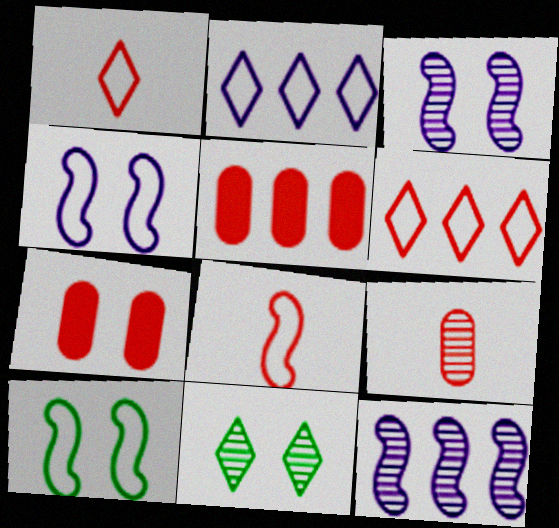[[4, 7, 11], 
[9, 11, 12]]